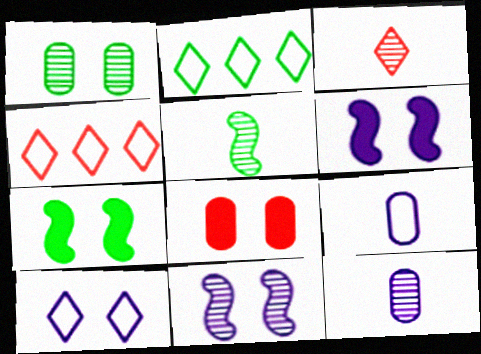[[3, 5, 12], 
[4, 7, 12]]